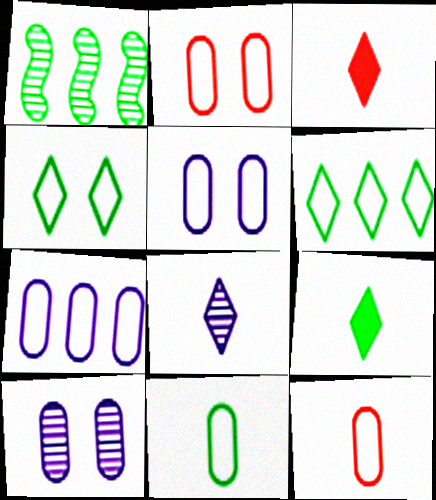[[1, 3, 5], 
[2, 7, 11]]